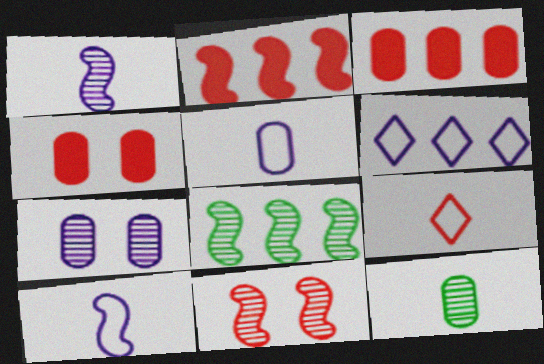[[1, 8, 11], 
[3, 6, 8], 
[3, 9, 11]]